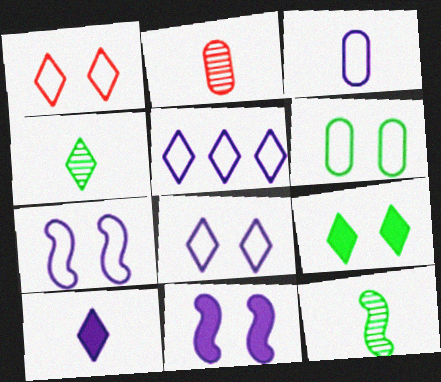[[1, 6, 7], 
[3, 5, 7]]